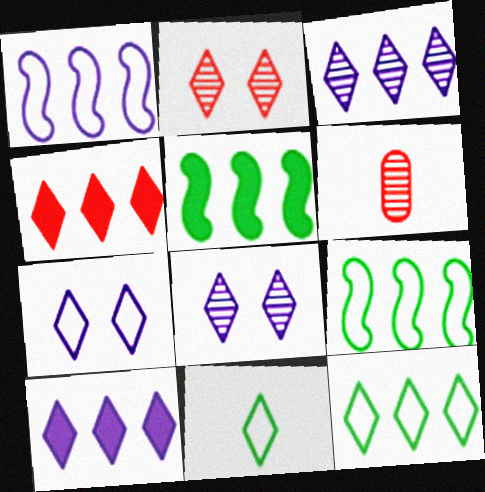[[2, 10, 11], 
[3, 4, 12], 
[4, 8, 11], 
[5, 6, 7]]